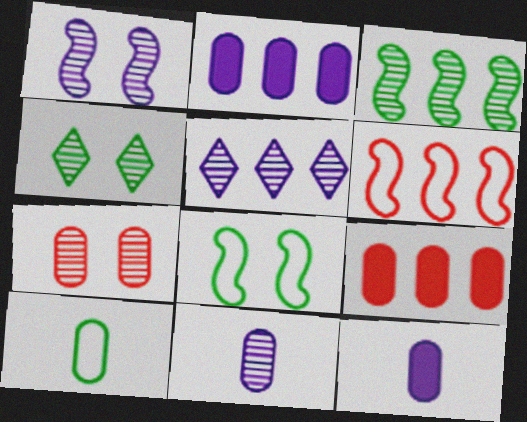[[1, 4, 7], 
[1, 5, 11], 
[2, 7, 10], 
[4, 6, 12]]